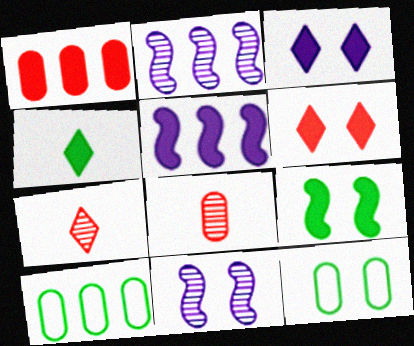[[5, 7, 12], 
[6, 11, 12]]